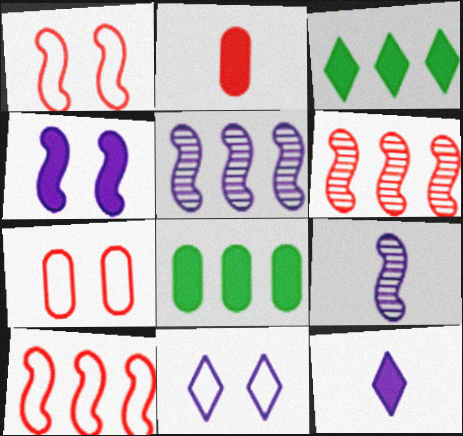[[2, 3, 4], 
[3, 7, 9]]